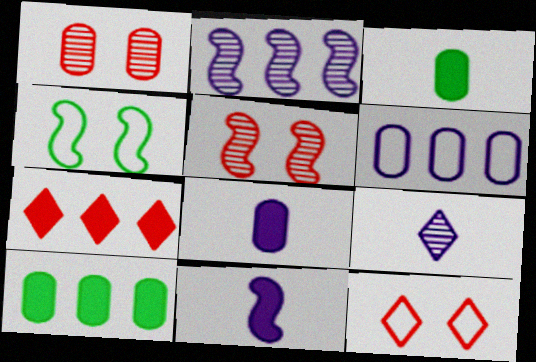[[1, 3, 6], 
[2, 3, 12]]